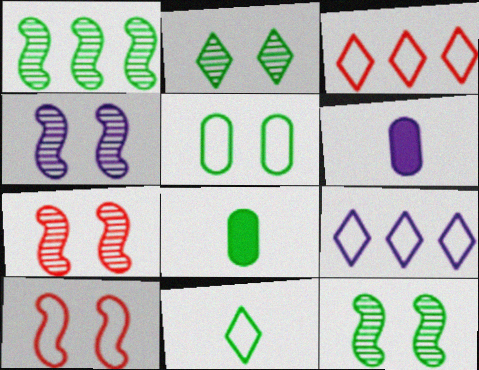[[3, 4, 8], 
[3, 6, 12], 
[4, 6, 9], 
[4, 7, 12], 
[7, 8, 9]]